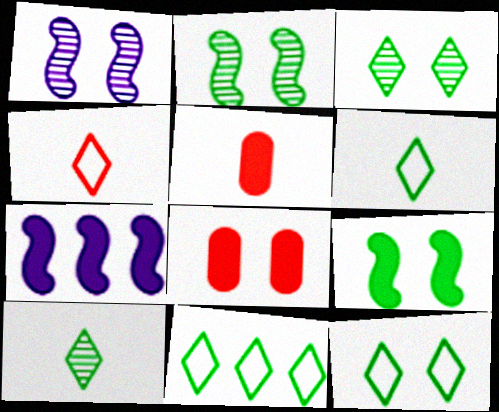[[1, 5, 11], 
[1, 8, 12], 
[6, 11, 12]]